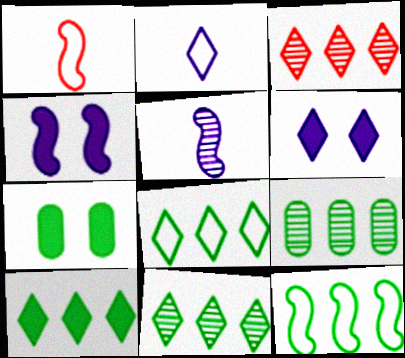[[1, 6, 9], 
[8, 10, 11], 
[9, 10, 12]]